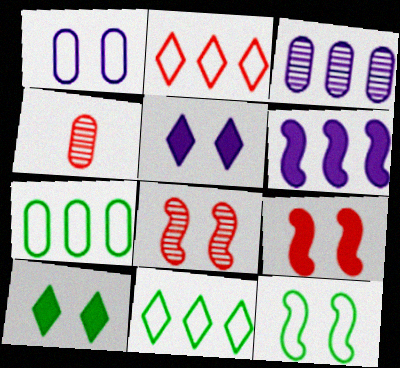[[1, 8, 10], 
[2, 4, 9]]